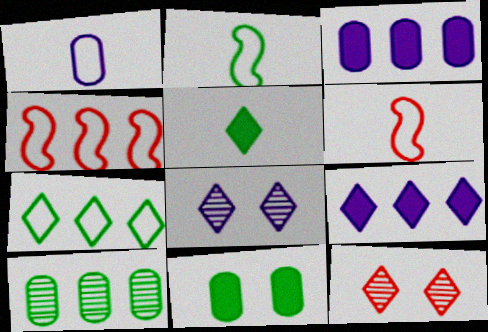[[2, 3, 12], 
[4, 9, 10]]